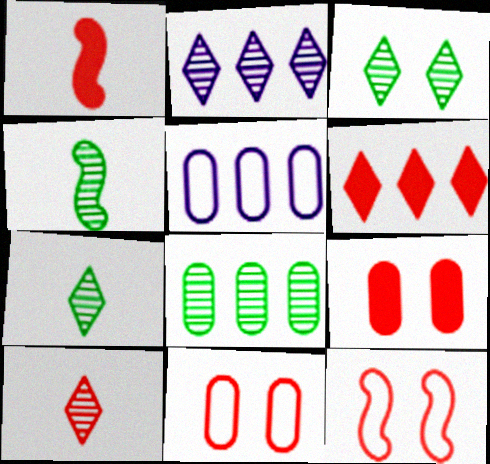[[1, 3, 5], 
[1, 6, 9], 
[2, 3, 10], 
[3, 4, 8]]